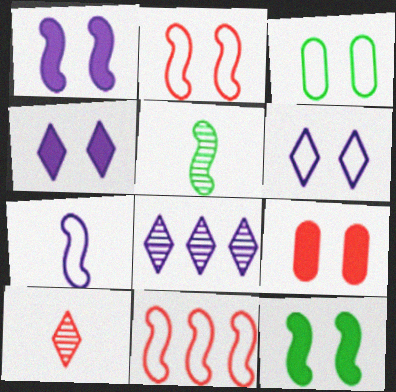[[1, 5, 11], 
[2, 3, 6], 
[4, 9, 12], 
[9, 10, 11]]